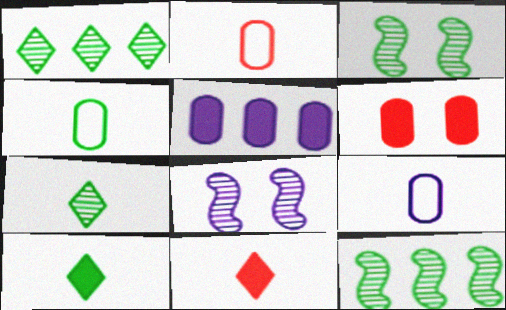[[2, 4, 9]]